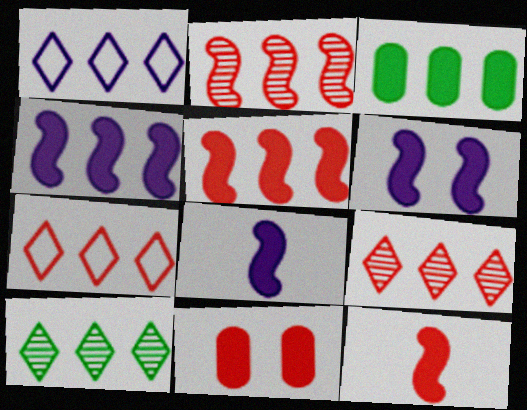[[1, 2, 3], 
[4, 6, 8]]